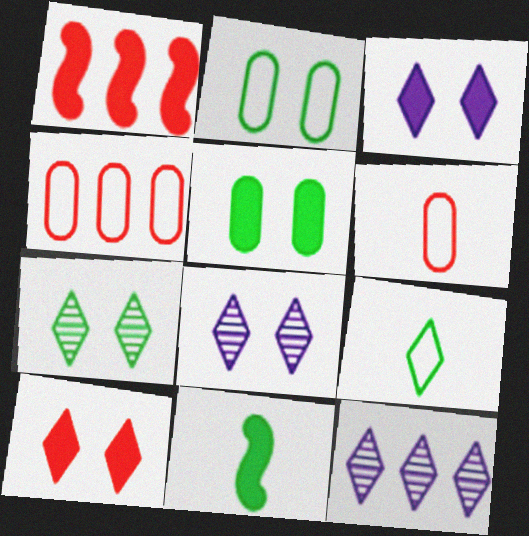[[4, 8, 11], 
[9, 10, 12]]